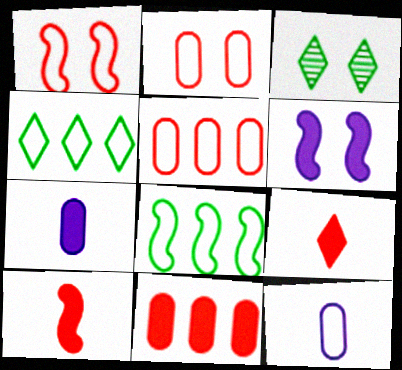[[1, 4, 12], 
[2, 3, 6]]